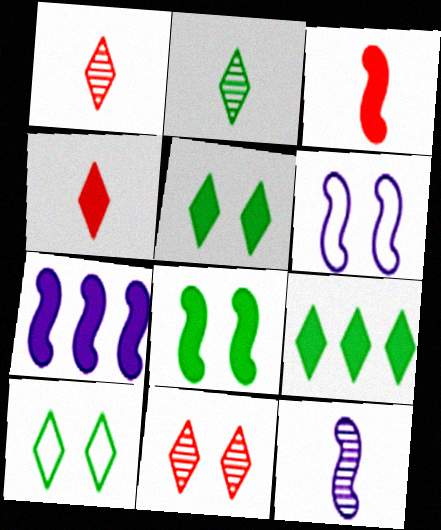[[2, 9, 10], 
[3, 7, 8], 
[6, 7, 12]]